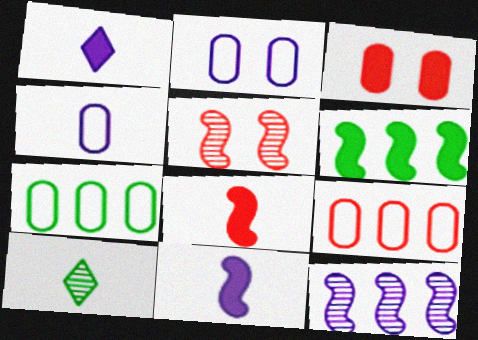[[1, 2, 12], 
[1, 3, 6], 
[1, 5, 7], 
[4, 8, 10]]